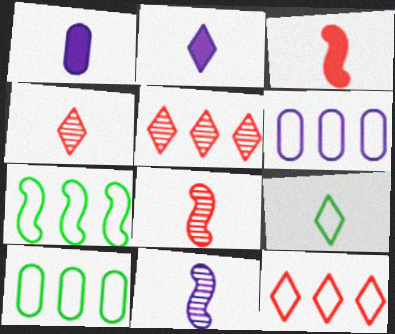[[1, 8, 9], 
[2, 4, 9], 
[6, 7, 12]]